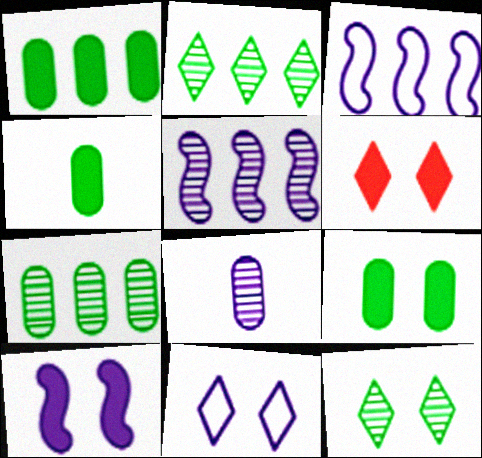[[1, 4, 9], 
[6, 9, 10], 
[6, 11, 12]]